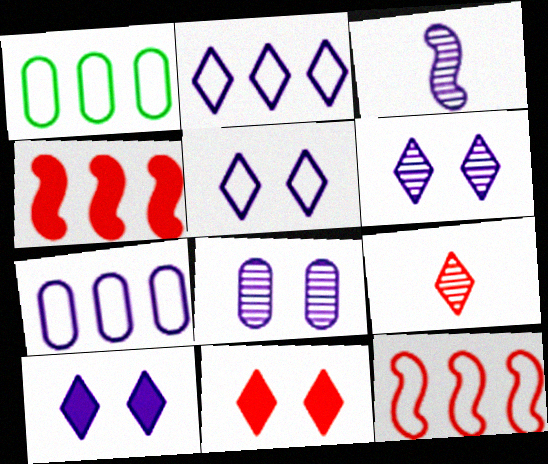[[1, 2, 12], 
[1, 3, 11], 
[3, 7, 10], 
[5, 6, 10]]